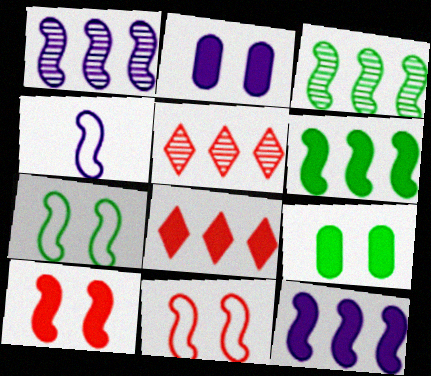[[3, 4, 10], 
[4, 5, 9]]